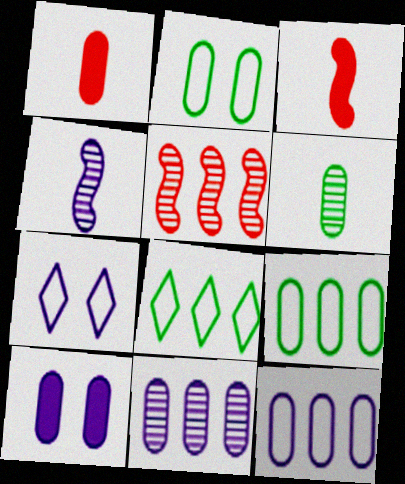[[1, 2, 11]]